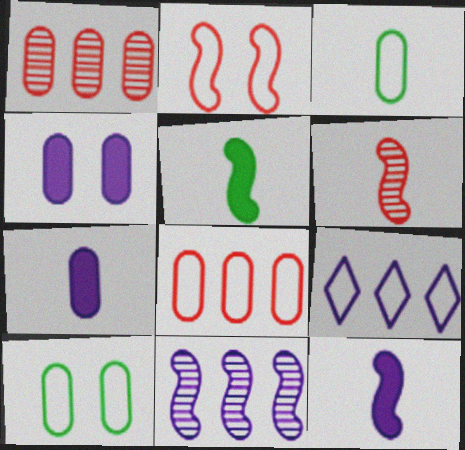[[1, 3, 4], 
[1, 7, 10], 
[2, 3, 9], 
[2, 5, 11]]